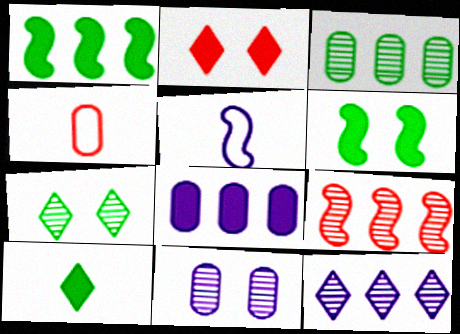[[2, 3, 5], 
[2, 4, 9], 
[3, 9, 12], 
[4, 6, 12], 
[5, 6, 9]]